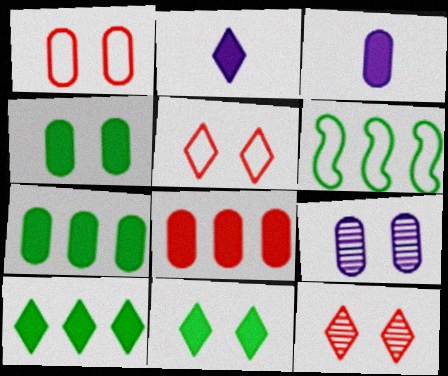[[1, 4, 9], 
[3, 4, 8], 
[3, 6, 12]]